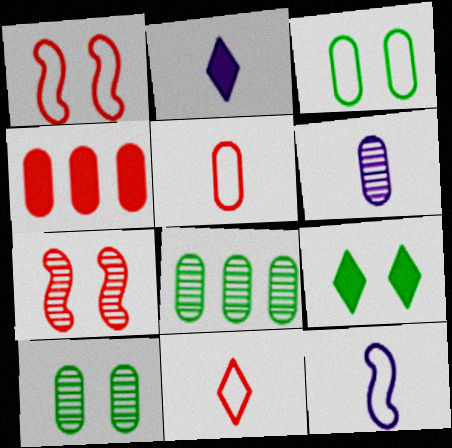[[1, 2, 8], 
[2, 6, 12], 
[3, 4, 6], 
[4, 7, 11]]